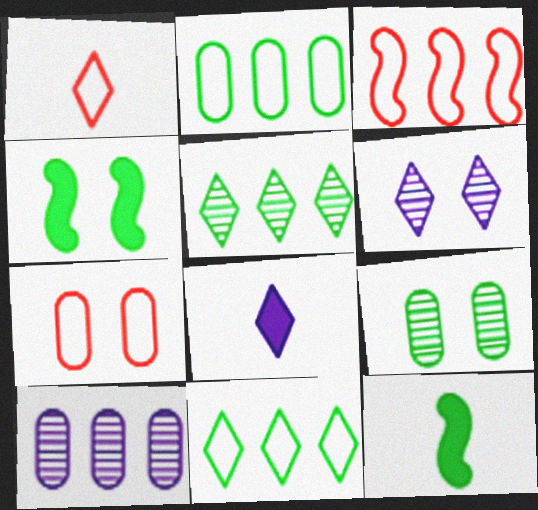[[1, 3, 7], 
[1, 4, 10], 
[3, 8, 9], 
[4, 6, 7], 
[9, 11, 12]]